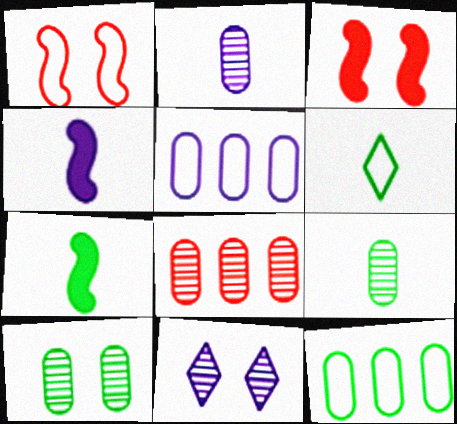[[1, 5, 6], 
[2, 8, 10], 
[4, 5, 11], 
[6, 7, 9]]